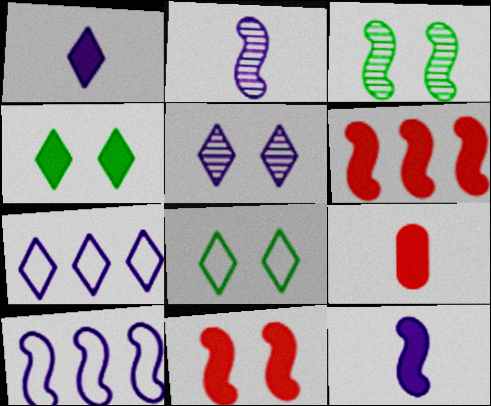[[1, 5, 7], 
[3, 7, 9]]